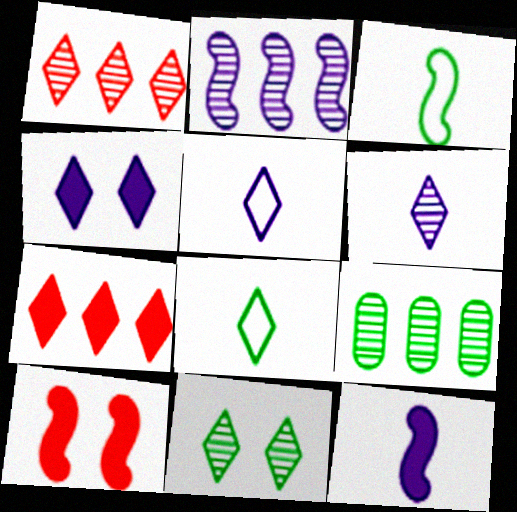[[1, 2, 9], 
[1, 4, 8], 
[1, 6, 11], 
[2, 3, 10], 
[5, 7, 11], 
[5, 9, 10]]